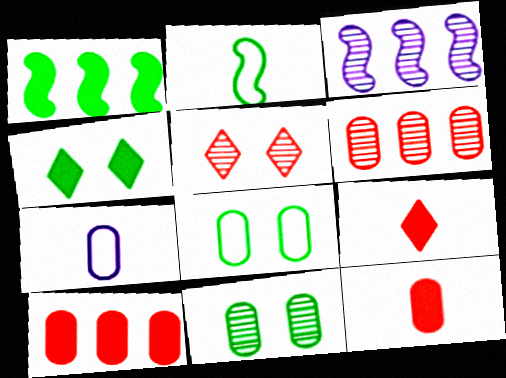[[1, 5, 7], 
[3, 8, 9], 
[7, 10, 11]]